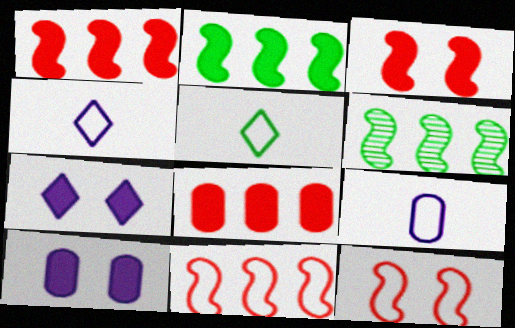[]